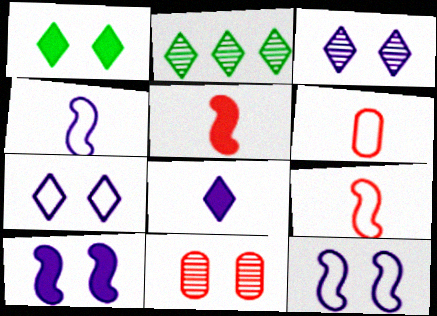[[1, 11, 12], 
[2, 6, 10]]